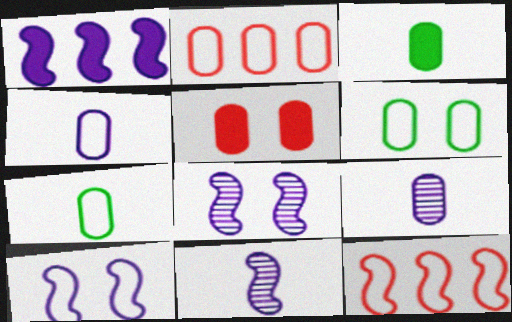[[1, 10, 11], 
[2, 4, 6]]